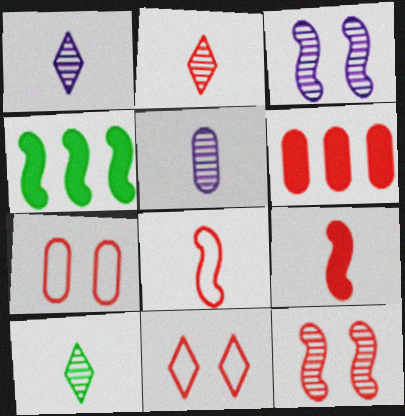[[1, 2, 10], 
[1, 4, 7], 
[3, 4, 8], 
[4, 5, 11]]